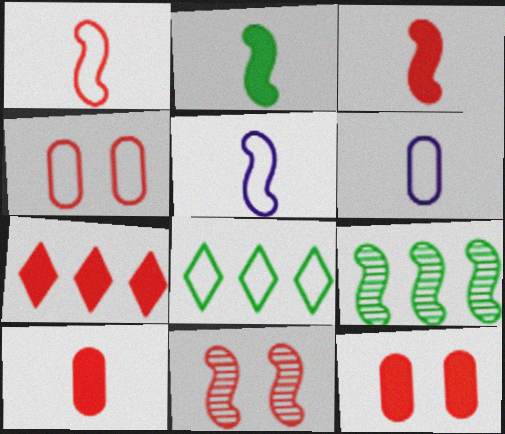[[3, 7, 12], 
[4, 5, 8]]